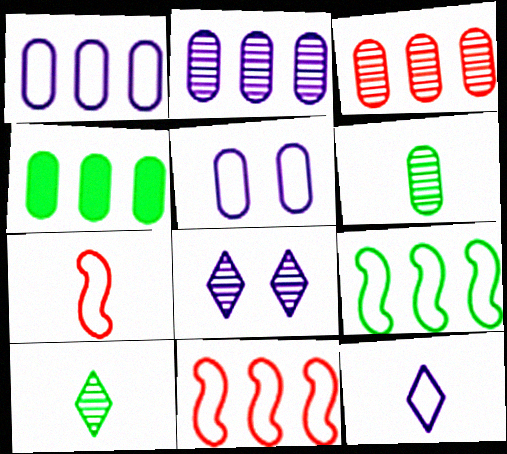[[1, 3, 4], 
[4, 7, 8]]